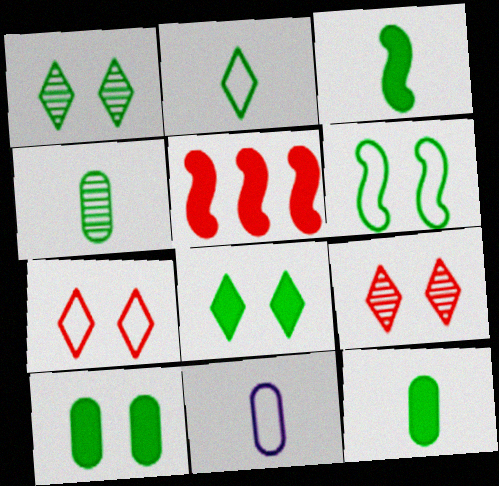[[1, 5, 11], 
[1, 6, 10], 
[2, 3, 4]]